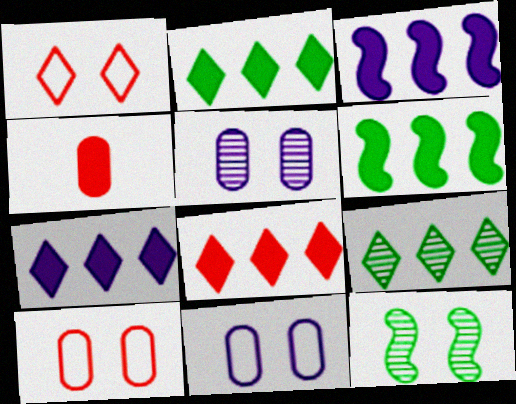[[2, 7, 8]]